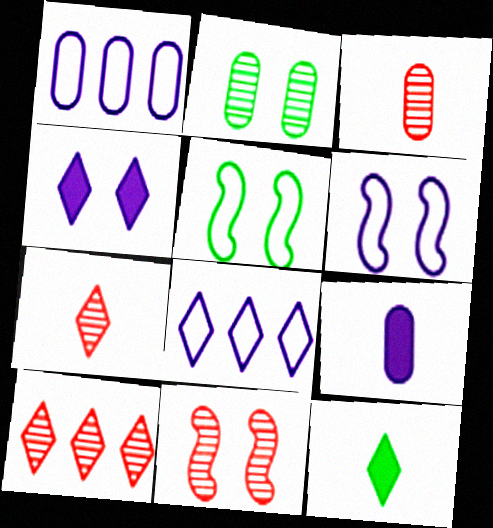[[1, 11, 12], 
[3, 10, 11], 
[5, 9, 10]]